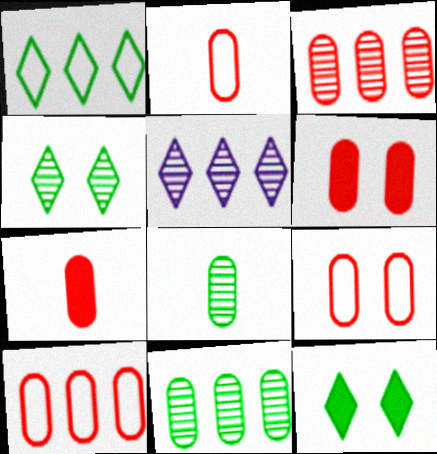[[2, 3, 6], 
[2, 9, 10], 
[3, 7, 9]]